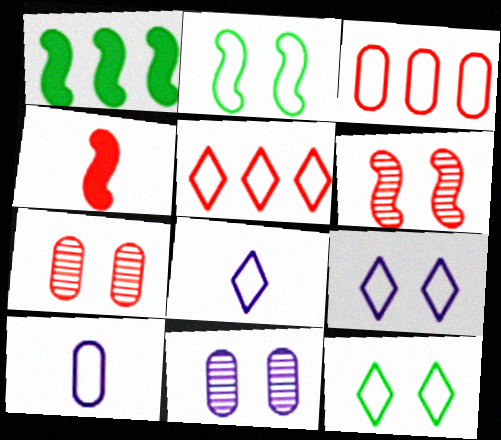[[1, 7, 8], 
[2, 3, 8], 
[2, 5, 10], 
[4, 5, 7], 
[5, 8, 12]]